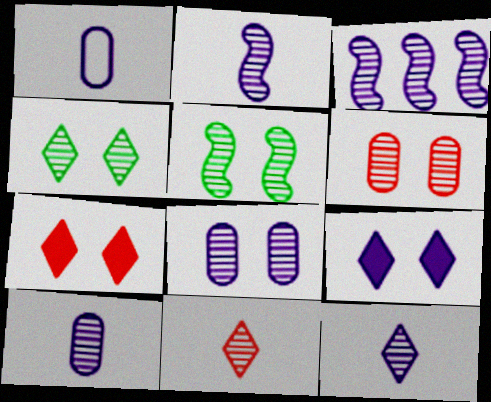[[1, 3, 9], 
[2, 10, 12], 
[3, 8, 12]]